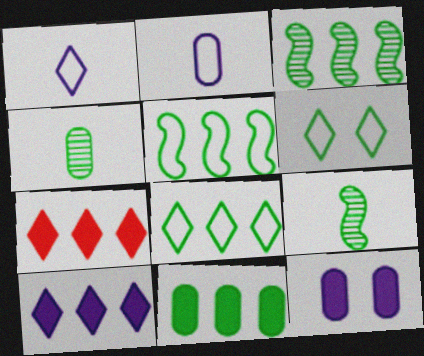[[3, 8, 11], 
[6, 9, 11]]